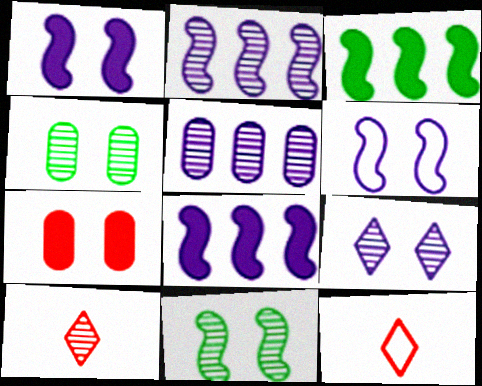[[2, 4, 10], 
[4, 8, 12], 
[5, 10, 11]]